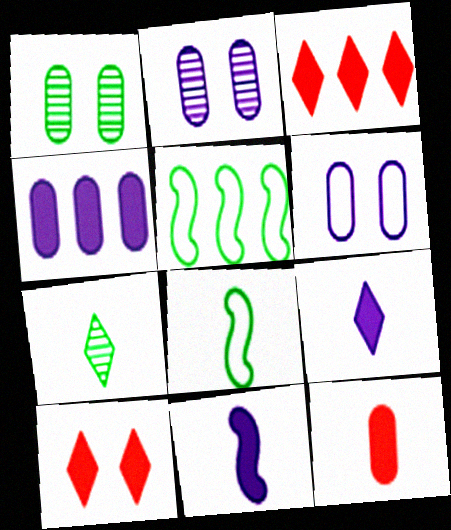[[2, 3, 8]]